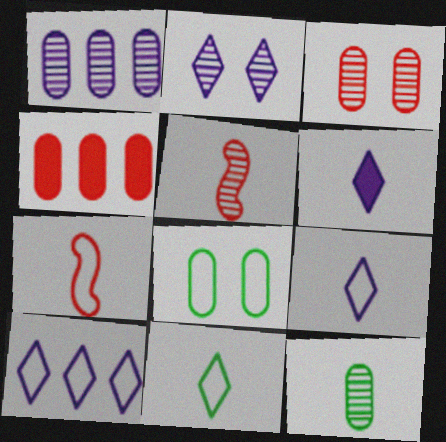[[1, 3, 12], 
[2, 6, 10], 
[6, 7, 12], 
[7, 8, 10]]